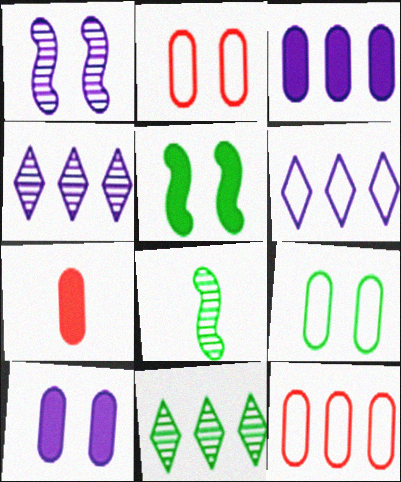[]